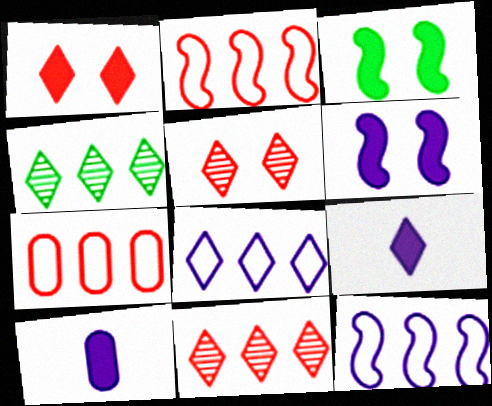[]